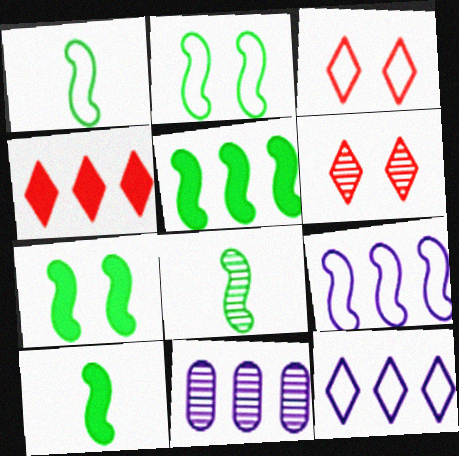[[1, 8, 10], 
[2, 5, 8], 
[3, 10, 11], 
[5, 7, 10], 
[6, 8, 11]]